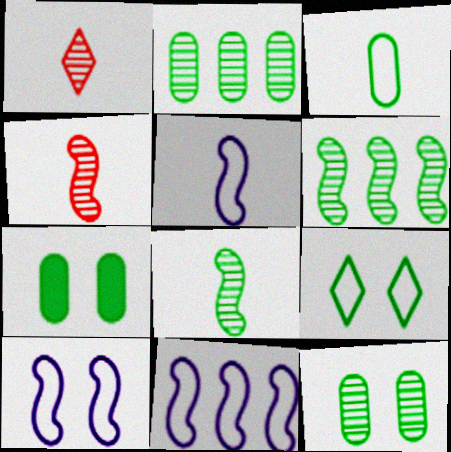[[1, 7, 11], 
[2, 3, 7], 
[5, 10, 11]]